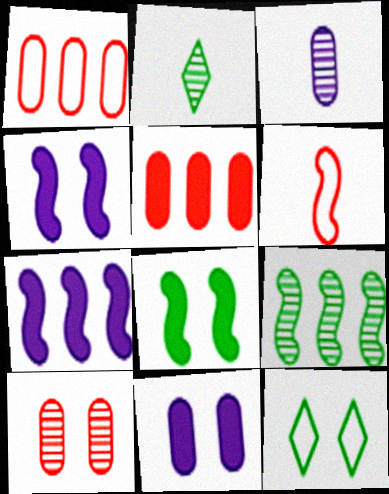[[1, 2, 4], 
[4, 6, 9], 
[4, 10, 12]]